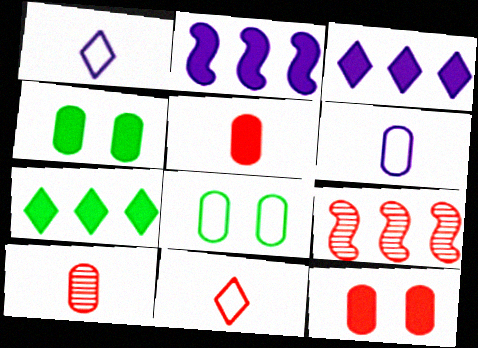[[1, 4, 9], 
[9, 11, 12]]